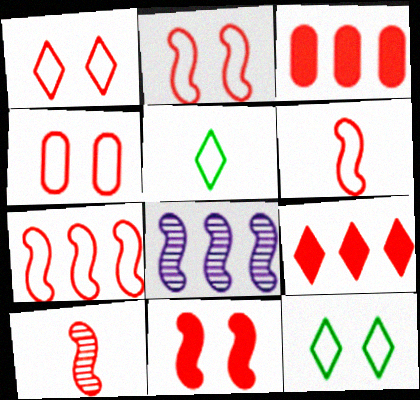[[1, 2, 4], 
[1, 3, 10], 
[2, 6, 7], 
[4, 9, 10], 
[7, 10, 11]]